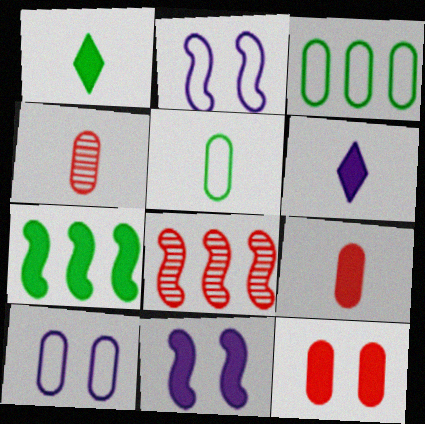[[1, 8, 10], 
[6, 7, 12]]